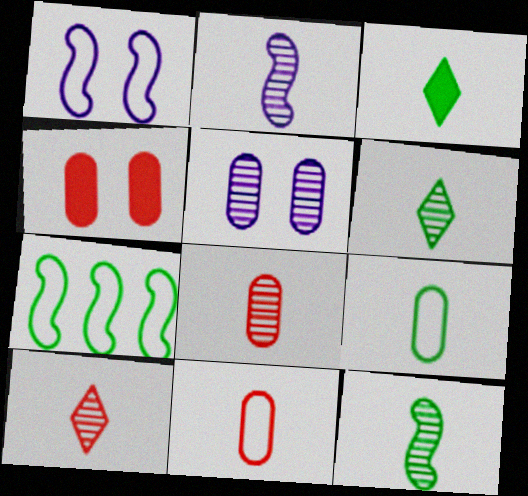[[2, 3, 11], 
[2, 6, 8], 
[3, 9, 12]]